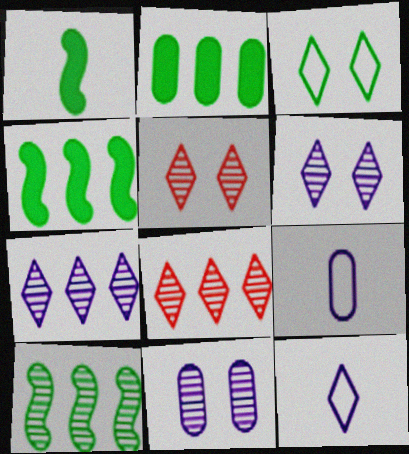[[4, 5, 9]]